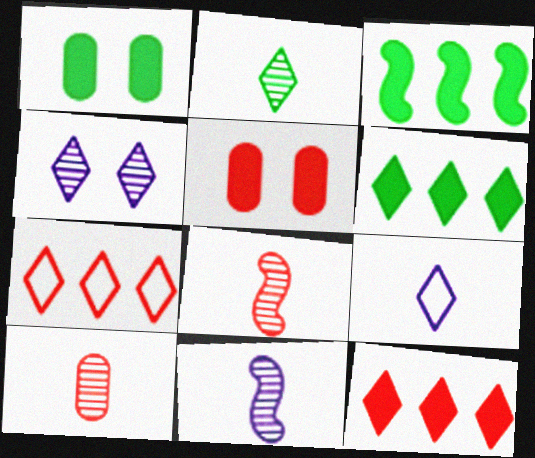[[1, 7, 11], 
[2, 10, 11], 
[5, 7, 8]]